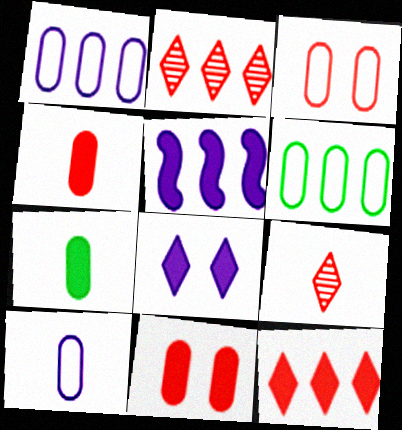[[2, 5, 6], 
[3, 6, 10]]